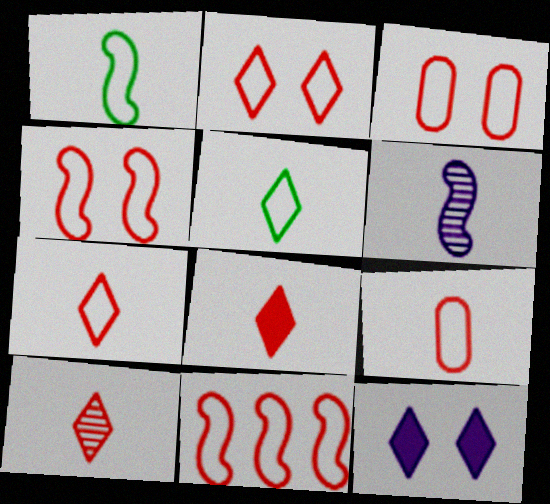[[2, 3, 4], 
[2, 9, 11], 
[3, 7, 11], 
[7, 8, 10]]